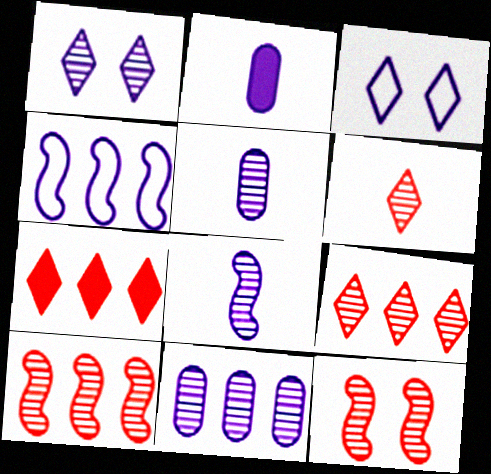[[1, 2, 4], 
[1, 8, 11]]